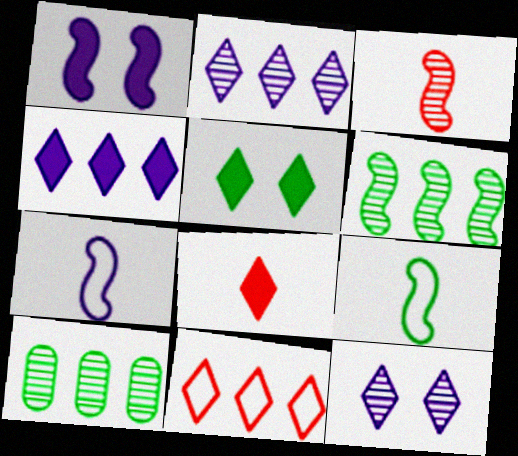[[3, 10, 12], 
[4, 5, 8], 
[5, 9, 10]]